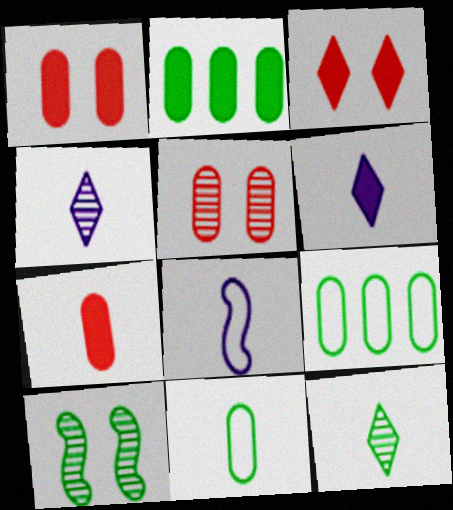[[7, 8, 12]]